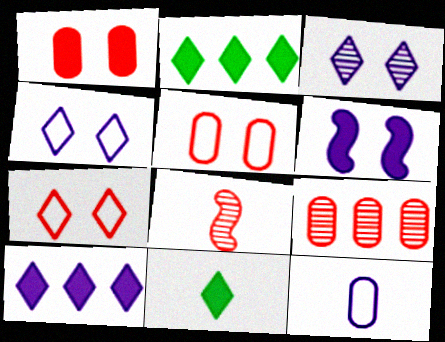[[8, 11, 12]]